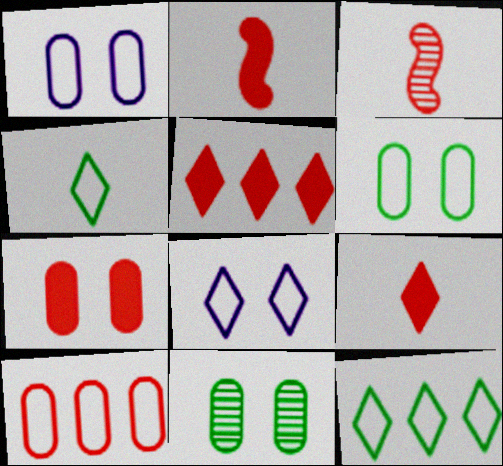[[1, 7, 11], 
[2, 5, 7]]